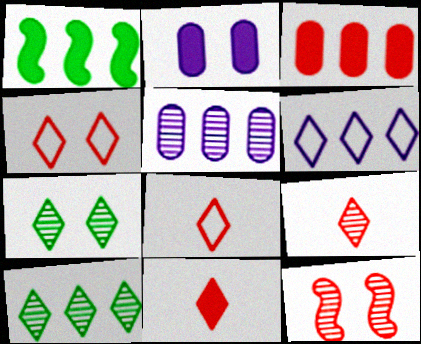[[1, 2, 11], 
[3, 8, 12], 
[6, 7, 11], 
[8, 9, 11]]